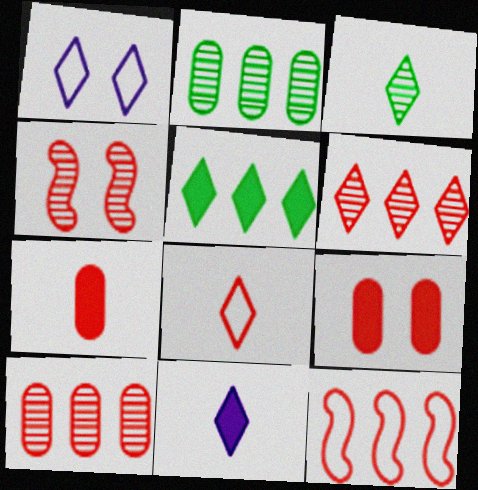[[3, 8, 11]]